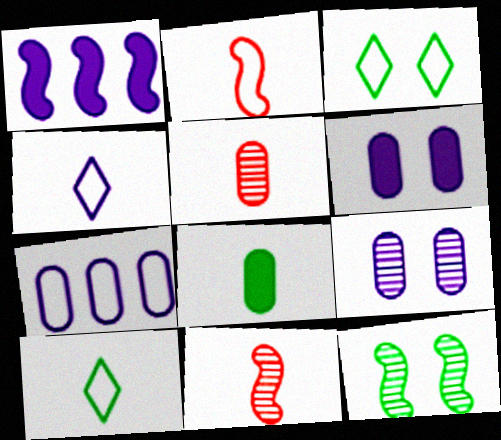[[1, 2, 12], 
[1, 3, 5], 
[1, 4, 9], 
[2, 3, 7], 
[4, 8, 11]]